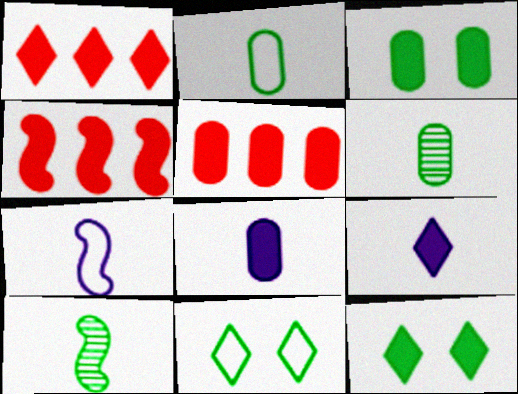[[1, 4, 5], 
[1, 9, 12], 
[3, 4, 9], 
[3, 5, 8], 
[4, 8, 12]]